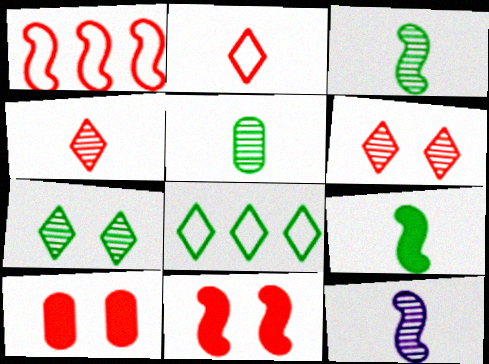[[1, 4, 10], 
[4, 5, 12], 
[8, 10, 12]]